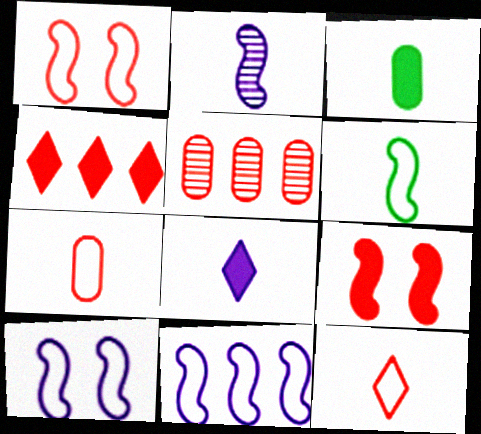[[1, 6, 11], 
[2, 3, 12], 
[5, 9, 12]]